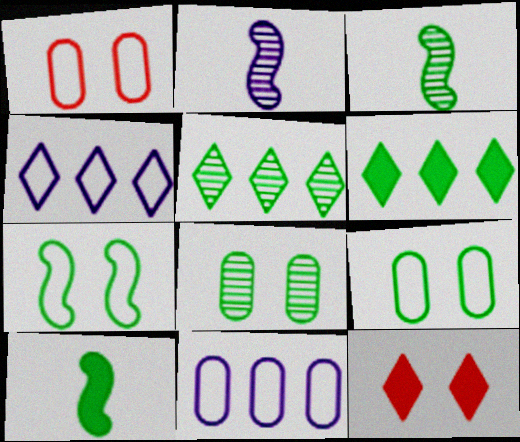[[1, 2, 6], 
[3, 5, 8], 
[3, 6, 9], 
[3, 11, 12], 
[5, 9, 10]]